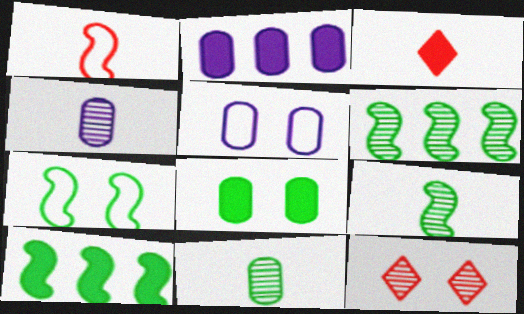[[2, 4, 5], 
[3, 5, 6], 
[4, 6, 12], 
[7, 9, 10]]